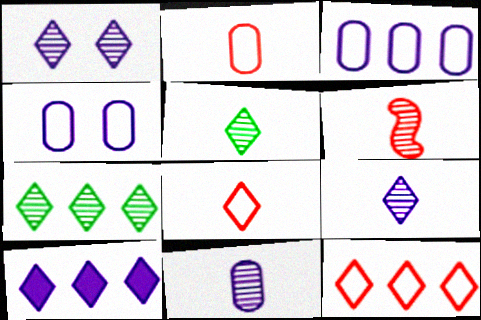[[5, 6, 11], 
[7, 10, 12]]